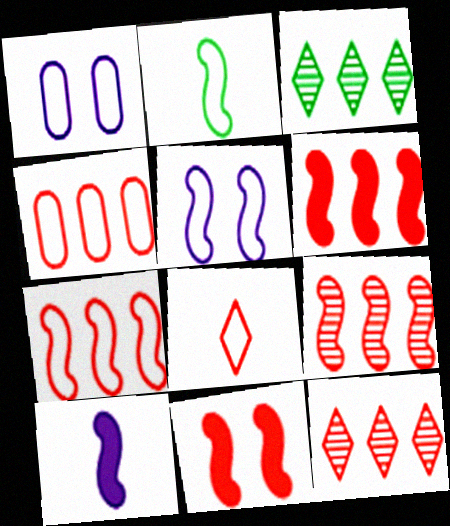[[2, 5, 7], 
[4, 6, 12], 
[6, 7, 9]]